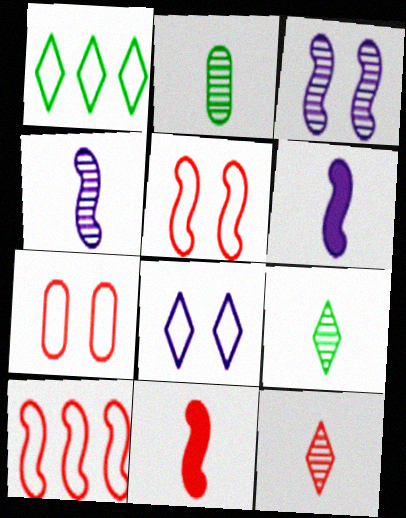[[2, 4, 12]]